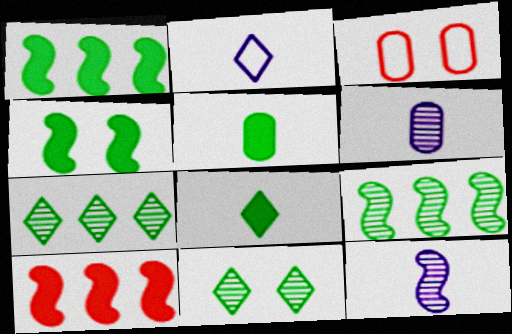[]